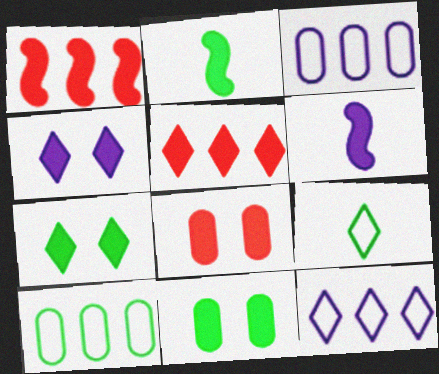[[5, 6, 11]]